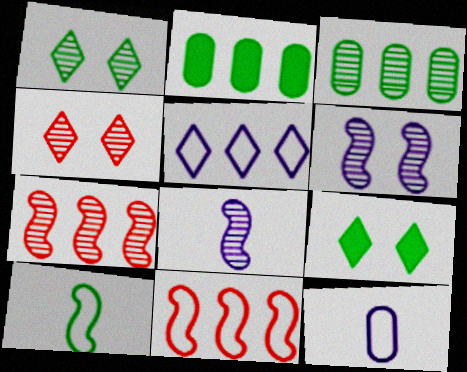[[1, 2, 10], 
[2, 5, 7], 
[3, 4, 8], 
[3, 9, 10], 
[7, 9, 12]]